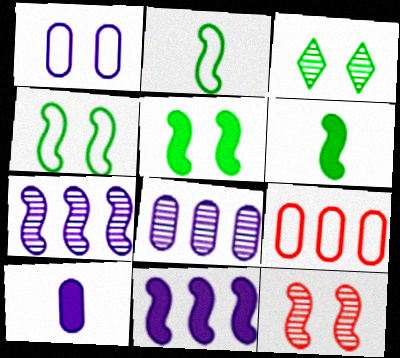[[1, 8, 10], 
[2, 11, 12]]